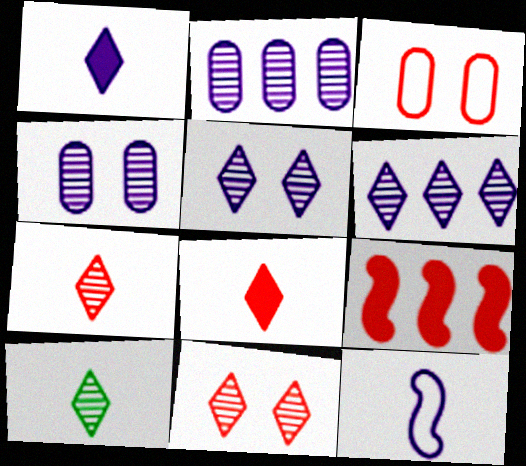[[3, 7, 9], 
[6, 10, 11]]